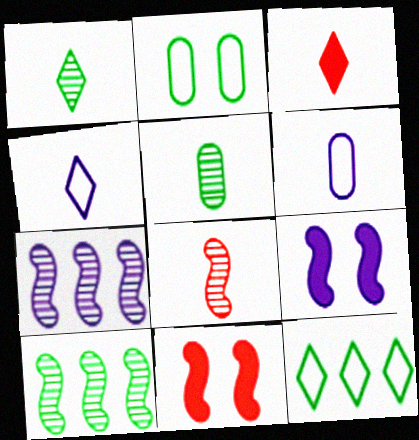[[1, 3, 4], 
[2, 3, 7]]